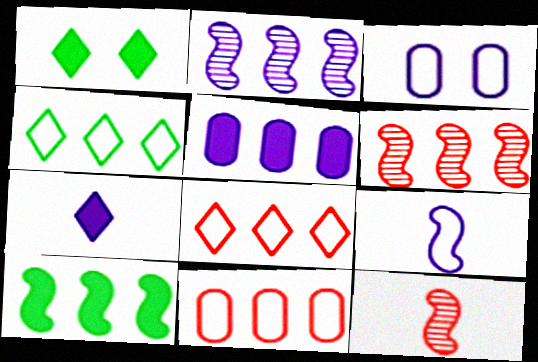[[2, 3, 7], 
[4, 5, 6]]